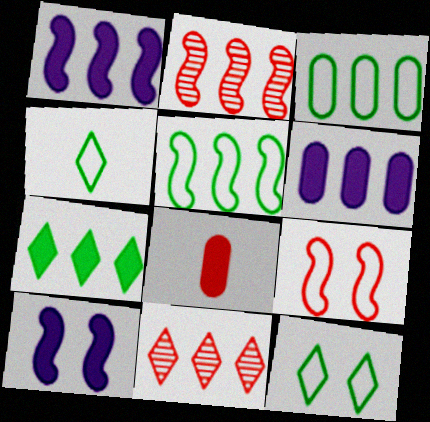[[1, 2, 5], 
[1, 3, 11], 
[5, 6, 11], 
[7, 8, 10], 
[8, 9, 11]]